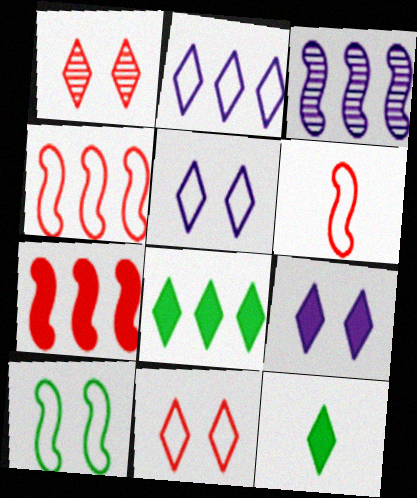[[1, 2, 12]]